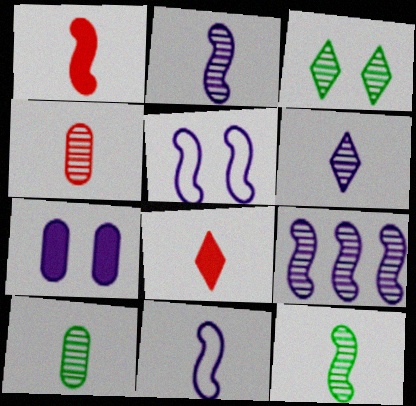[[1, 11, 12], 
[3, 4, 9], 
[4, 6, 12], 
[8, 10, 11]]